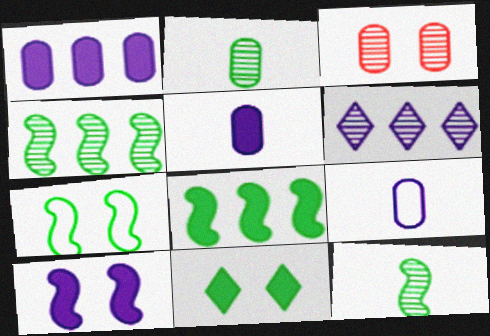[[3, 6, 12], 
[6, 9, 10], 
[7, 8, 12]]